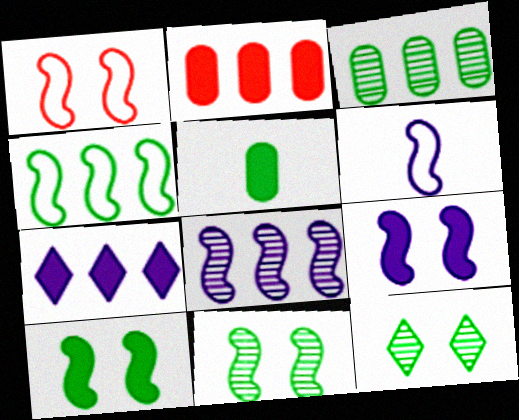[[1, 4, 6], 
[1, 9, 11], 
[2, 6, 12], 
[4, 5, 12], 
[6, 8, 9]]